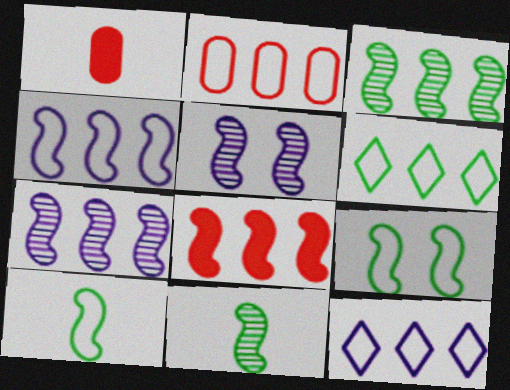[[1, 5, 6], 
[2, 4, 6], 
[3, 4, 8], 
[5, 8, 10]]